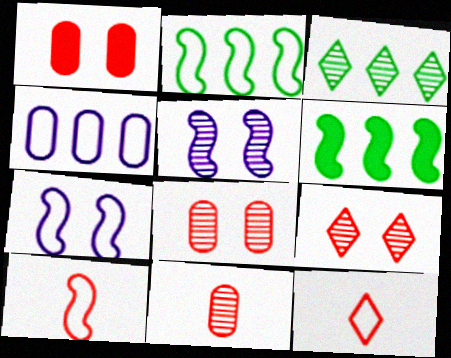[[2, 7, 10], 
[3, 5, 11], 
[5, 6, 10]]